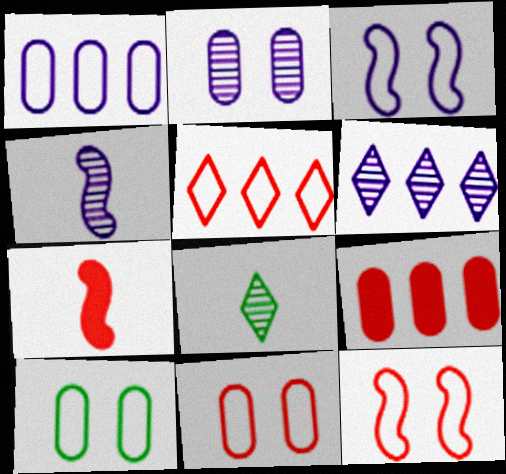[[2, 4, 6], 
[3, 8, 9], 
[6, 7, 10]]